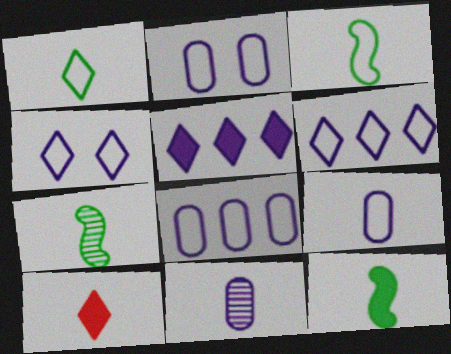[[2, 8, 9], 
[3, 7, 12], 
[3, 10, 11], 
[7, 9, 10]]